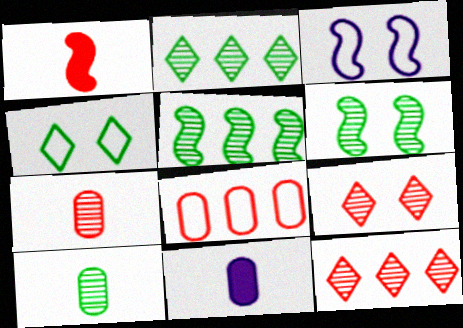[[1, 3, 5], 
[1, 8, 9], 
[2, 6, 10]]